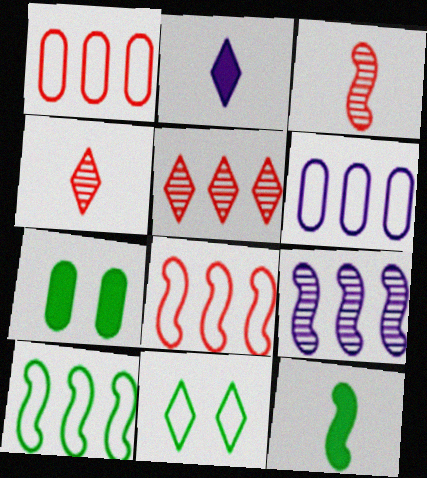[[2, 5, 11]]